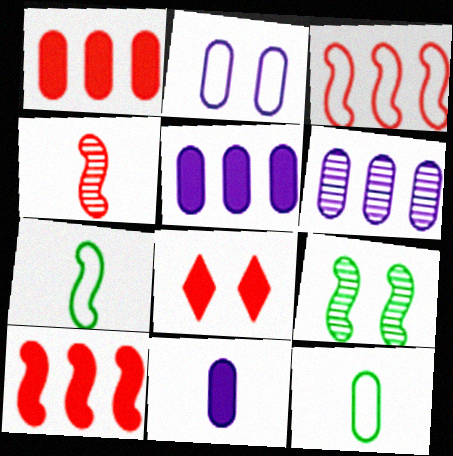[[2, 6, 11], 
[2, 8, 9], 
[6, 7, 8]]